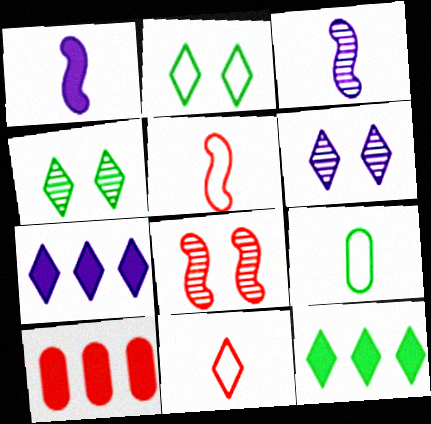[[2, 3, 10], 
[4, 7, 11], 
[6, 11, 12], 
[7, 8, 9], 
[8, 10, 11]]